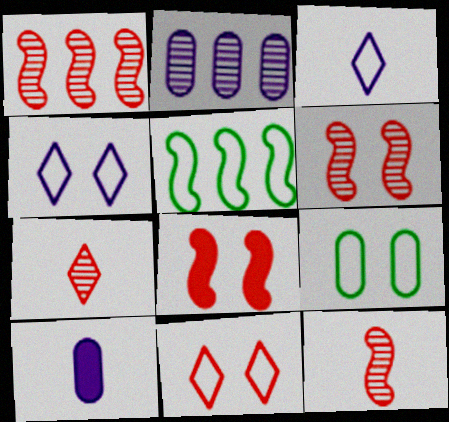[[1, 6, 12]]